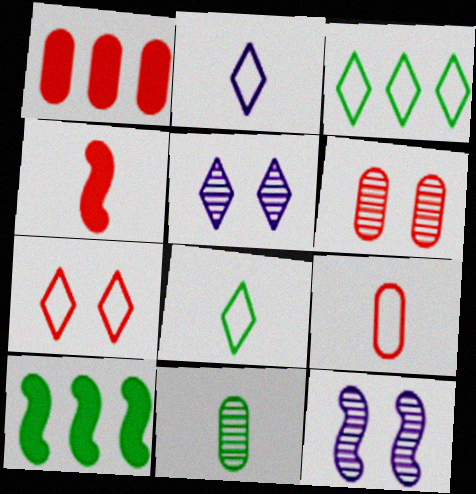[[1, 6, 9], 
[1, 8, 12], 
[2, 3, 7], 
[2, 4, 11], 
[2, 6, 10], 
[5, 9, 10]]